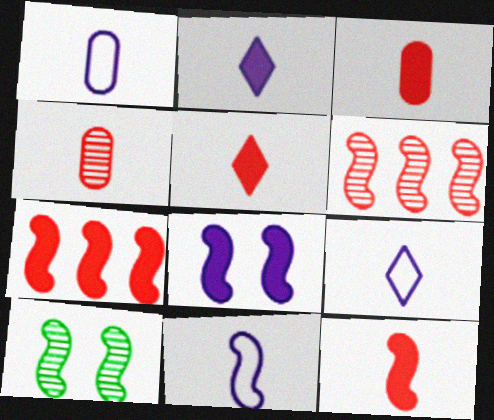[[1, 9, 11], 
[3, 5, 12], 
[7, 10, 11]]